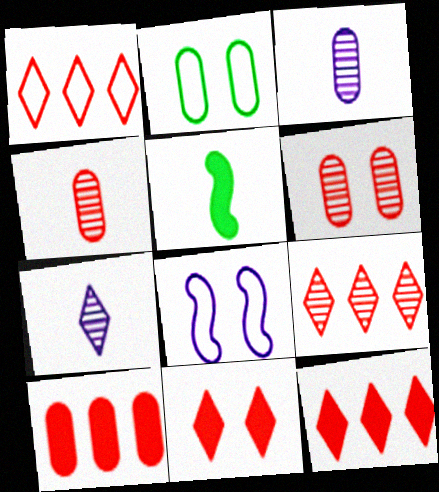[[1, 9, 12], 
[2, 3, 10]]